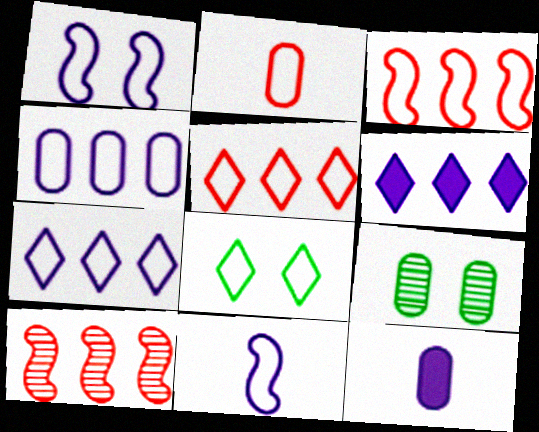[[8, 10, 12]]